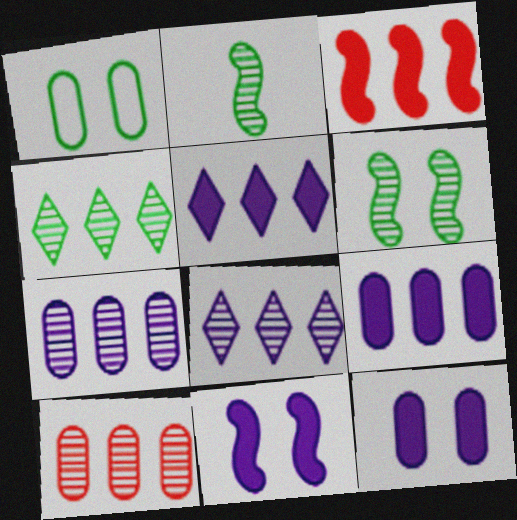[]